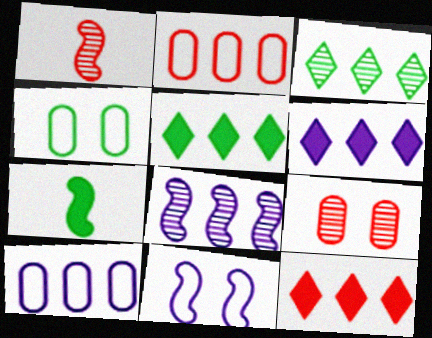[[1, 4, 6], 
[2, 5, 8], 
[3, 4, 7], 
[5, 6, 12], 
[6, 8, 10]]